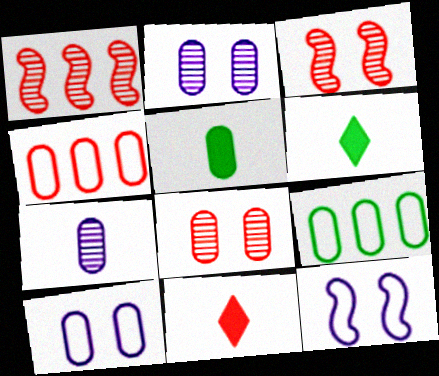[[1, 6, 10], 
[2, 4, 5], 
[3, 4, 11]]